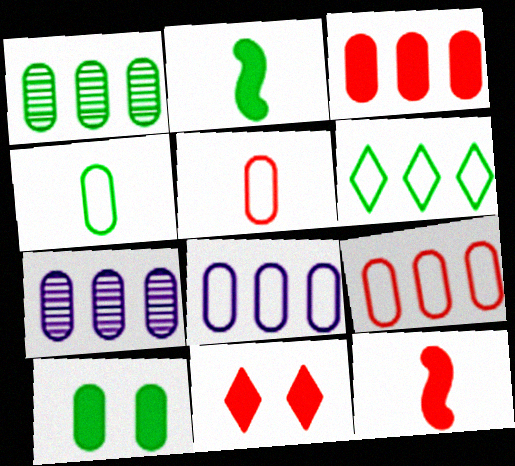[[1, 3, 8], 
[1, 4, 10], 
[3, 11, 12], 
[5, 7, 10]]